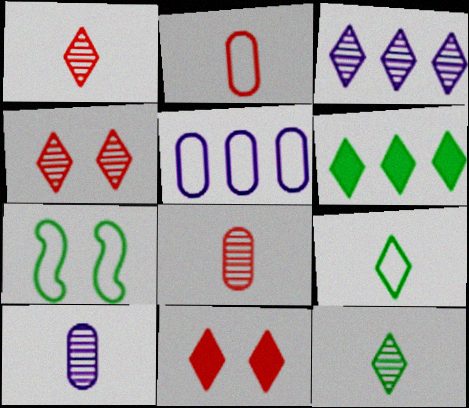[[3, 4, 12], 
[3, 9, 11]]